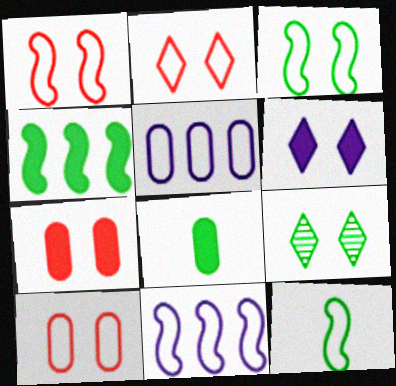[[1, 2, 10], 
[1, 11, 12], 
[2, 5, 12], 
[2, 6, 9]]